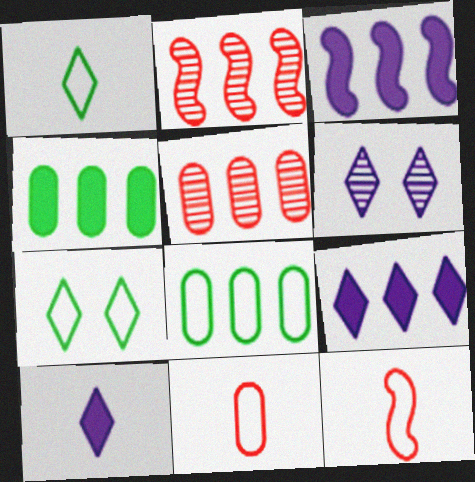[[2, 8, 9], 
[4, 6, 12]]